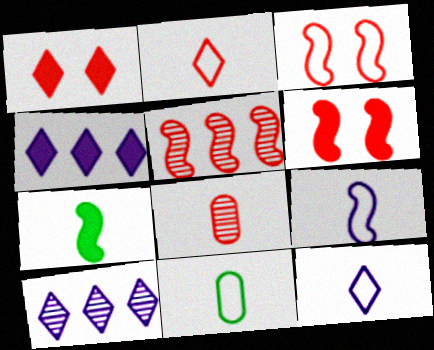[[2, 9, 11], 
[6, 10, 11], 
[7, 8, 12]]